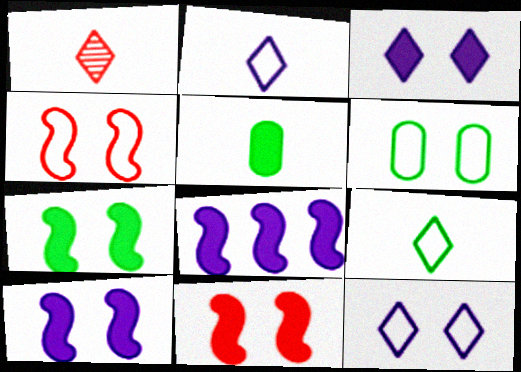[[1, 6, 8], 
[4, 6, 12], 
[7, 10, 11]]